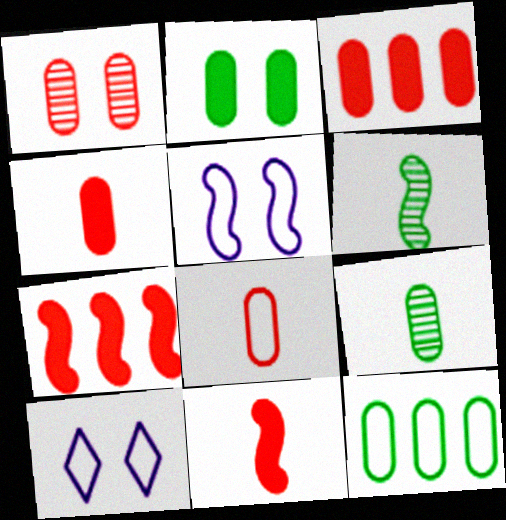[[1, 3, 8], 
[2, 9, 12], 
[3, 6, 10], 
[5, 6, 7], 
[7, 9, 10]]